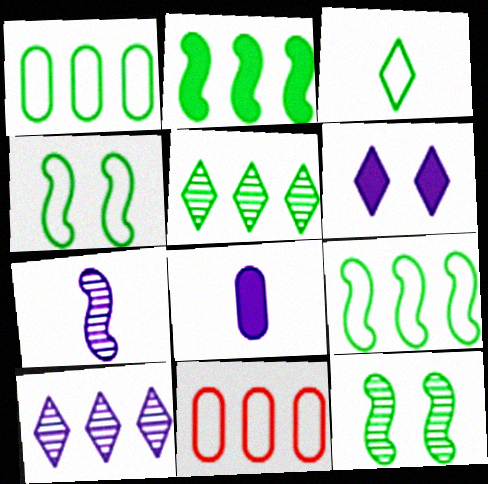[[1, 2, 5], 
[1, 3, 4], 
[2, 10, 11]]